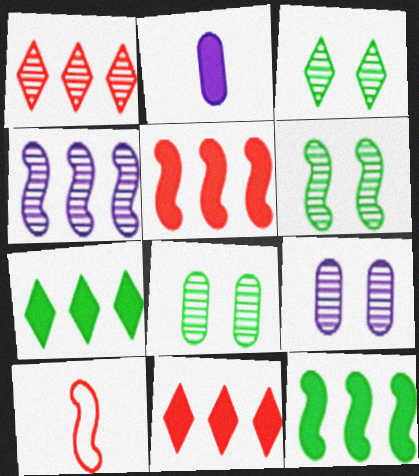[[3, 6, 8], 
[7, 9, 10]]